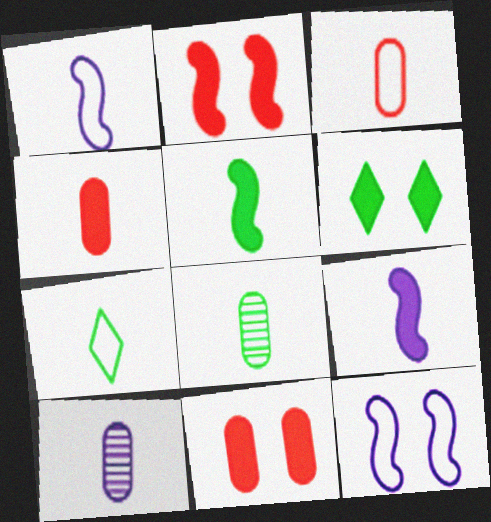[[1, 3, 7], 
[5, 7, 8]]